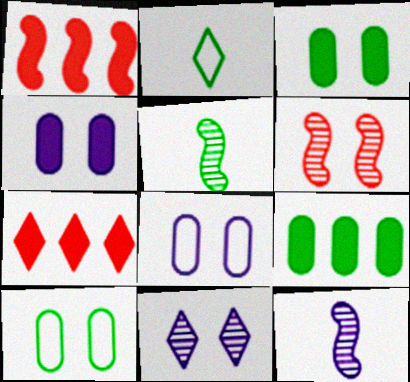[[2, 7, 11], 
[5, 7, 8], 
[7, 10, 12]]